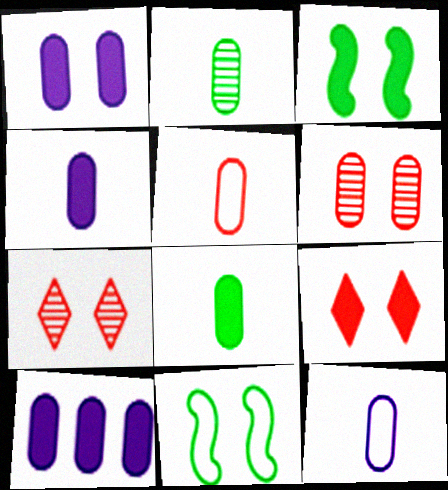[[1, 3, 9], 
[1, 4, 10], 
[1, 7, 11], 
[2, 4, 5]]